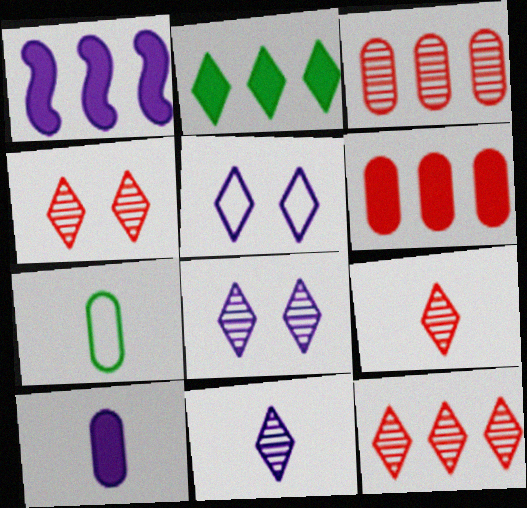[[1, 2, 6], 
[1, 4, 7], 
[2, 5, 9], 
[4, 9, 12]]